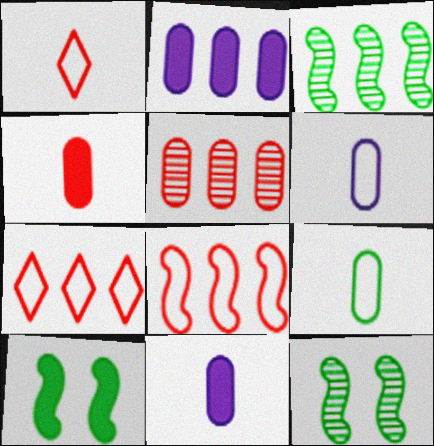[[1, 2, 12], 
[2, 3, 7], 
[7, 11, 12]]